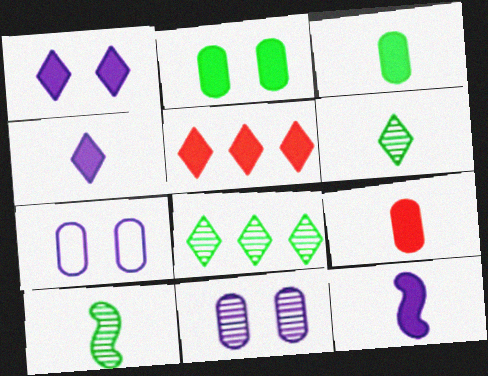[[2, 5, 12], 
[5, 7, 10]]